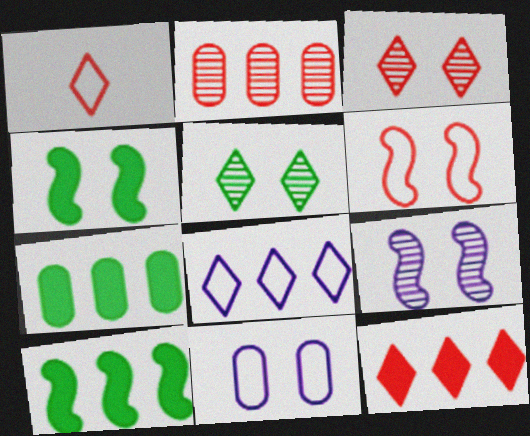[[1, 3, 12], 
[1, 7, 9], 
[2, 8, 10], 
[3, 4, 11], 
[4, 6, 9]]